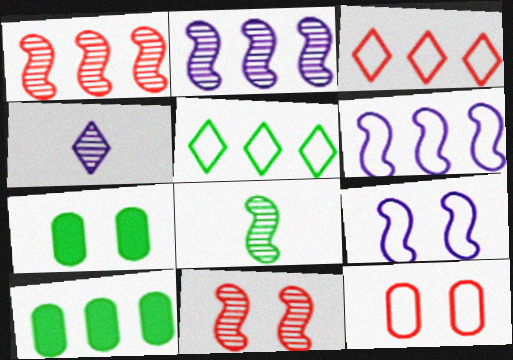[[2, 3, 10], 
[2, 8, 11], 
[5, 7, 8]]